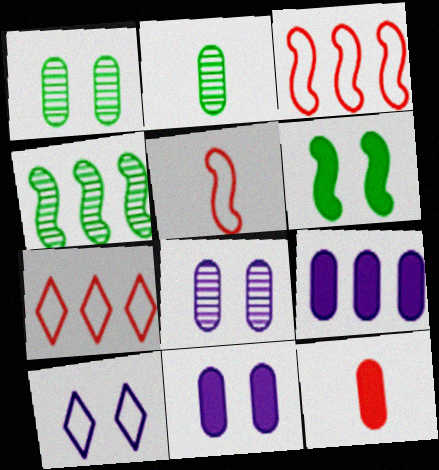[[4, 7, 9], 
[4, 10, 12]]